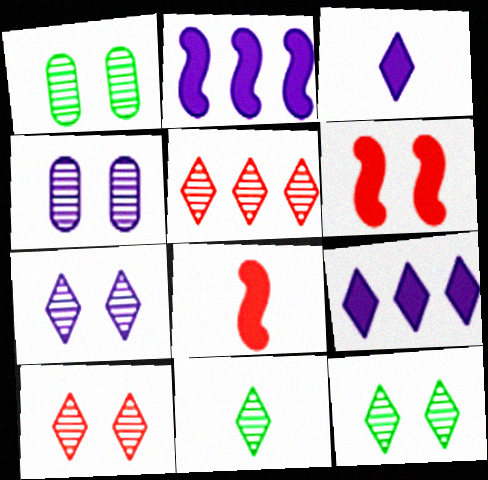[[5, 7, 11], 
[7, 10, 12]]